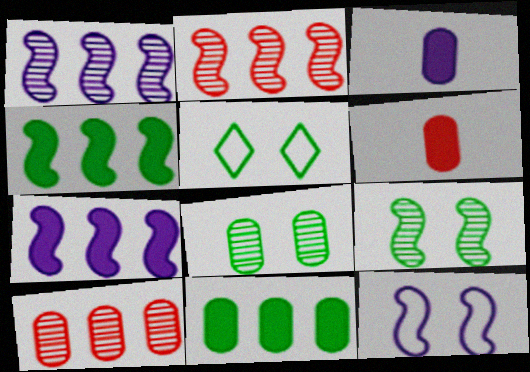[[1, 5, 6], 
[2, 3, 5]]